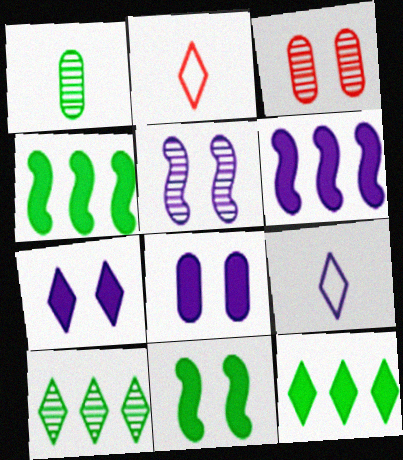[[2, 7, 10], 
[3, 4, 9]]